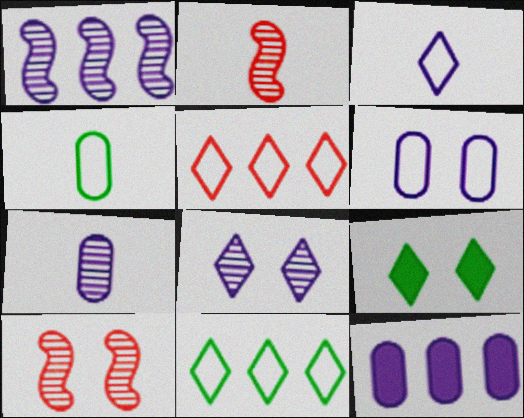[[1, 7, 8], 
[6, 7, 12], 
[6, 9, 10]]